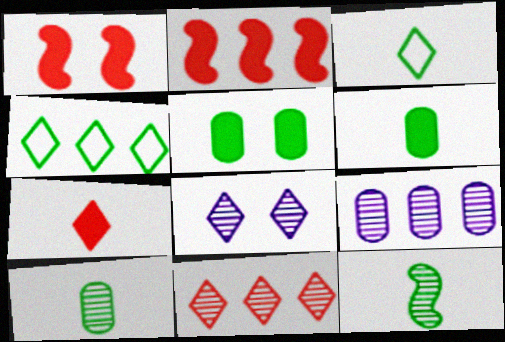[[1, 3, 9], 
[2, 4, 9], 
[3, 6, 12], 
[4, 5, 12], 
[4, 7, 8]]